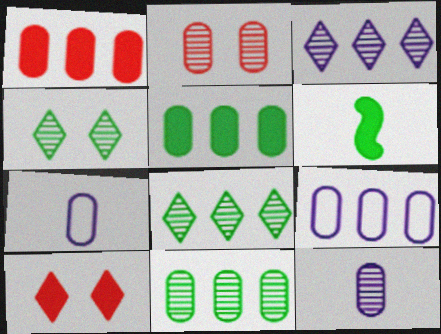[[1, 9, 11], 
[2, 5, 7], 
[2, 11, 12]]